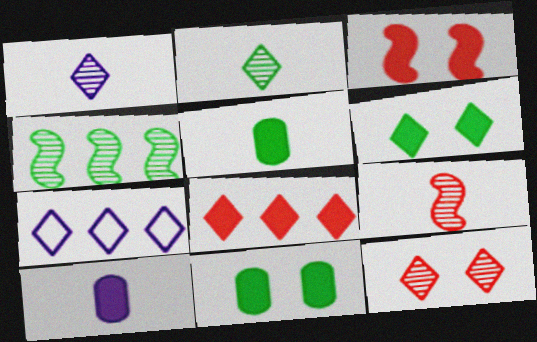[[7, 9, 11]]